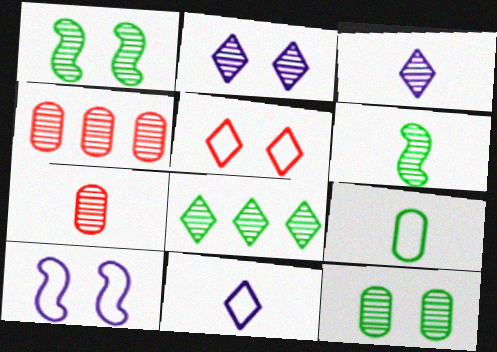[[1, 3, 4], 
[2, 4, 6], 
[3, 6, 7], 
[6, 8, 12]]